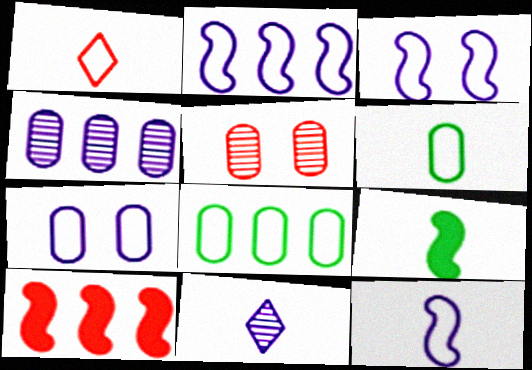[[1, 3, 8], 
[1, 5, 10], 
[1, 6, 12], 
[2, 3, 12]]